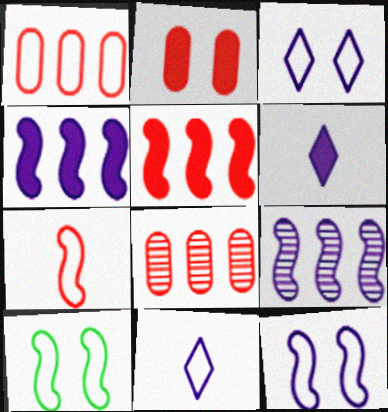[[1, 10, 11], 
[6, 8, 10]]